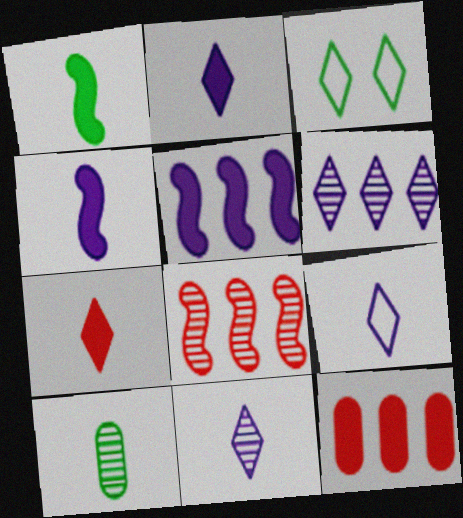[[2, 9, 11], 
[3, 6, 7]]